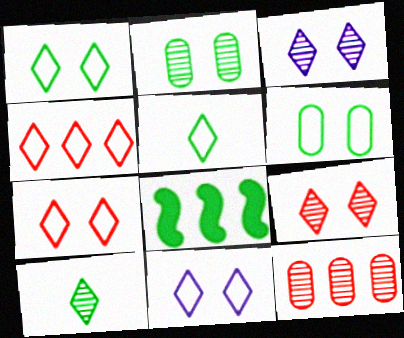[[1, 7, 11], 
[2, 5, 8], 
[4, 5, 11], 
[6, 8, 10]]